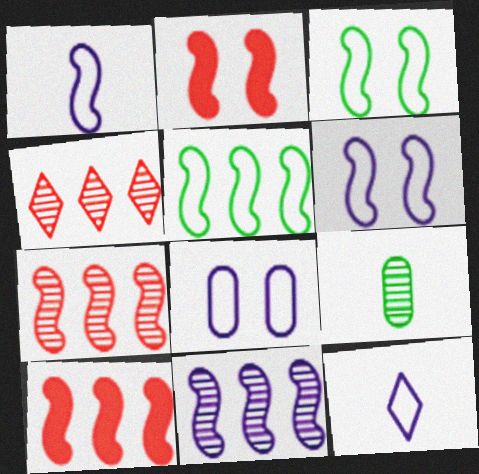[[5, 10, 11]]